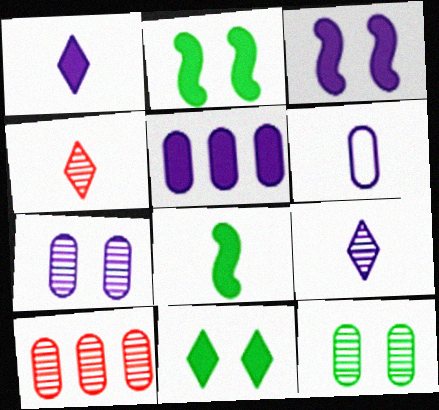[[1, 3, 5], 
[4, 6, 8], 
[5, 6, 7]]